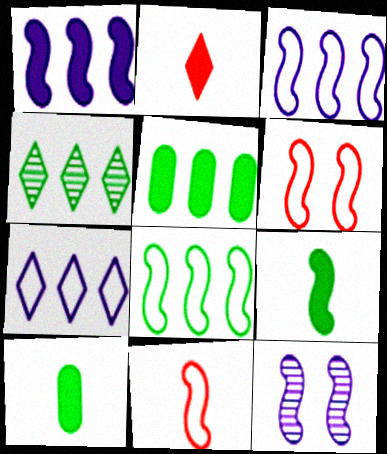[[4, 5, 8]]